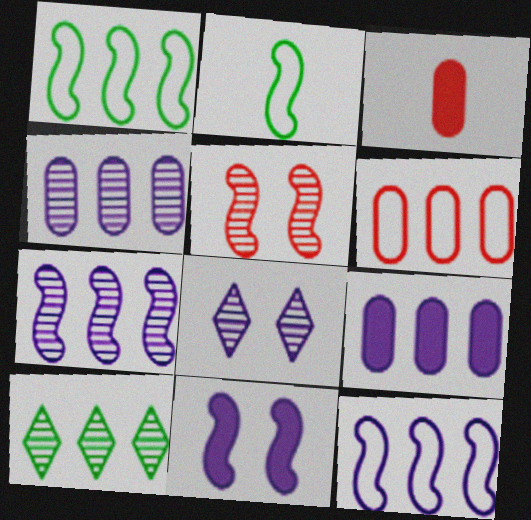[[1, 3, 8]]